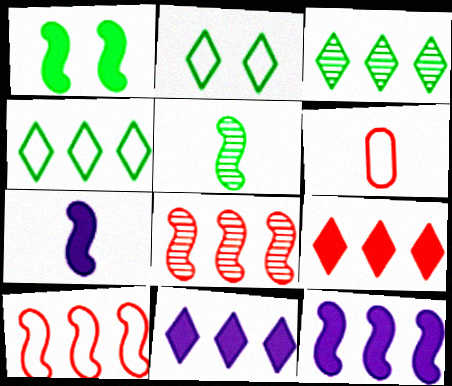[]